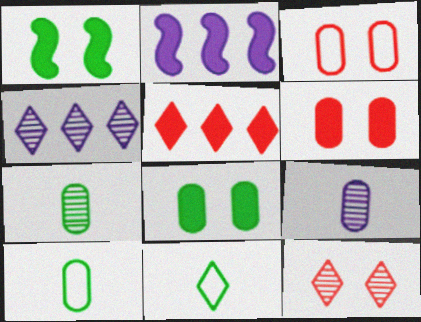[[2, 10, 12]]